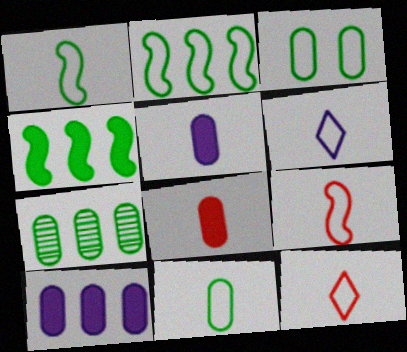[[6, 9, 11]]